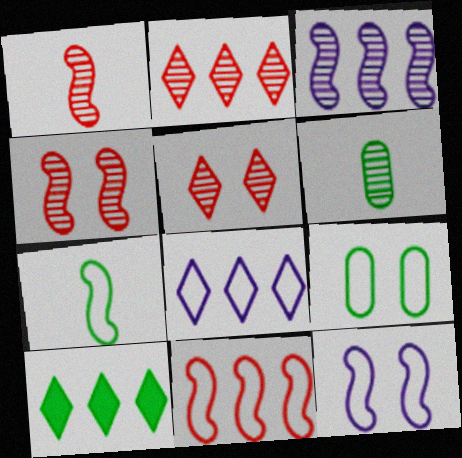[[2, 8, 10], 
[3, 5, 6], 
[7, 11, 12]]